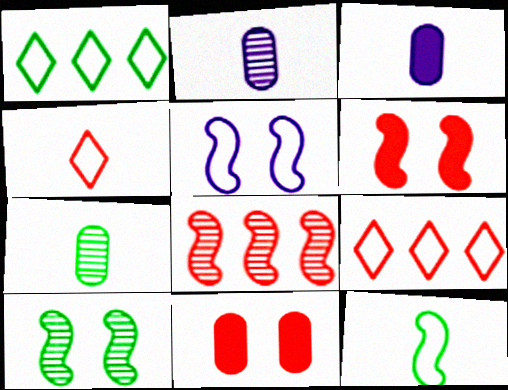[[1, 2, 6], 
[3, 9, 10], 
[4, 8, 11], 
[5, 6, 10]]